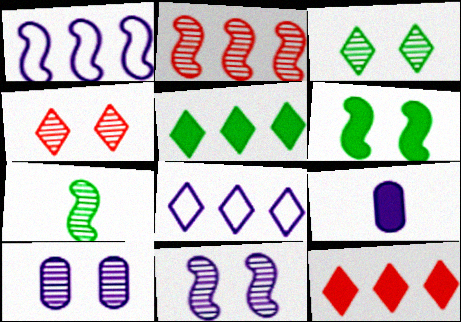[[2, 7, 11], 
[6, 9, 12], 
[8, 9, 11]]